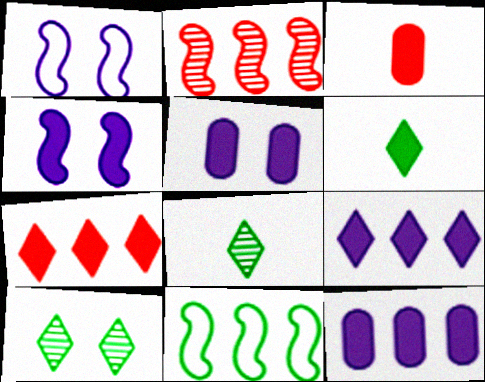[]